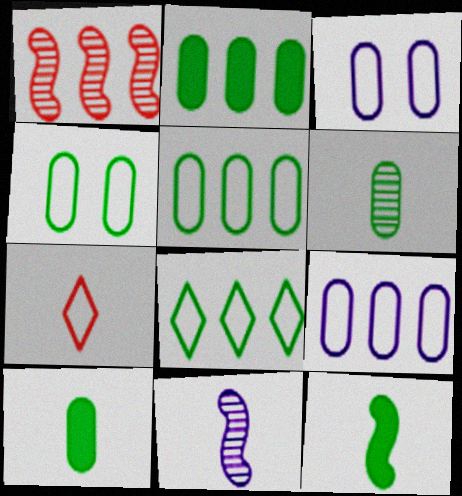[[2, 4, 6], 
[7, 10, 11]]